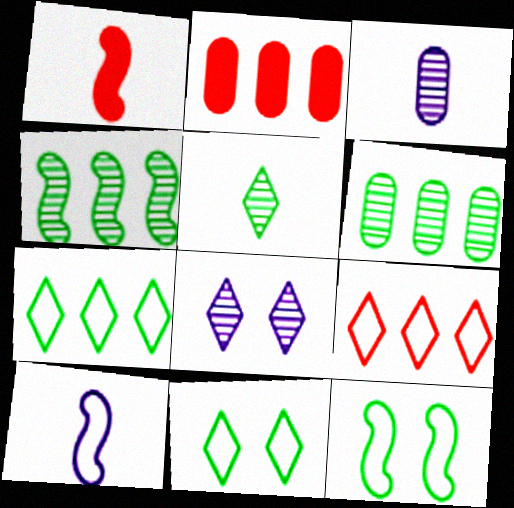[]